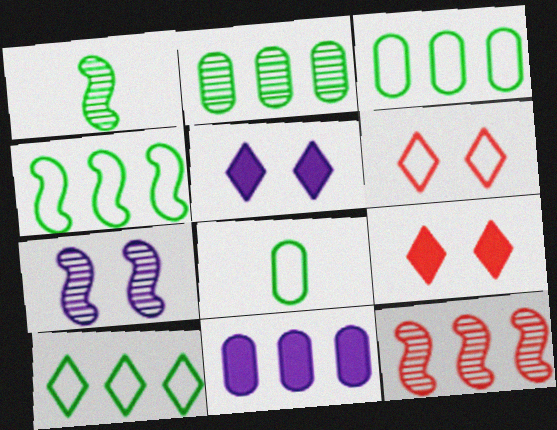[[1, 6, 11], 
[1, 7, 12], 
[3, 4, 10], 
[5, 8, 12], 
[10, 11, 12]]